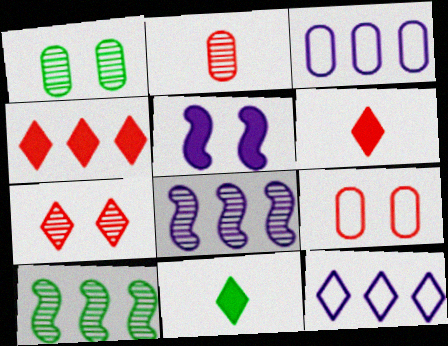[[3, 4, 10], 
[7, 11, 12], 
[8, 9, 11]]